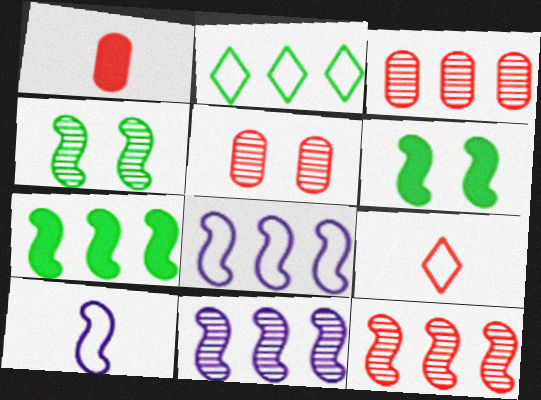[[6, 10, 12], 
[7, 8, 12]]